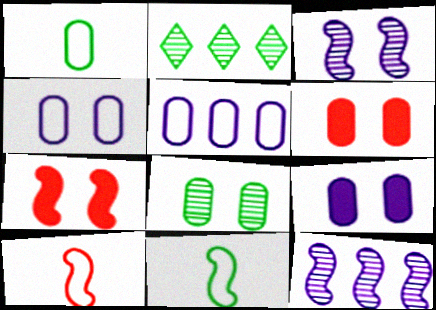[[2, 9, 10], 
[4, 6, 8], 
[7, 11, 12]]